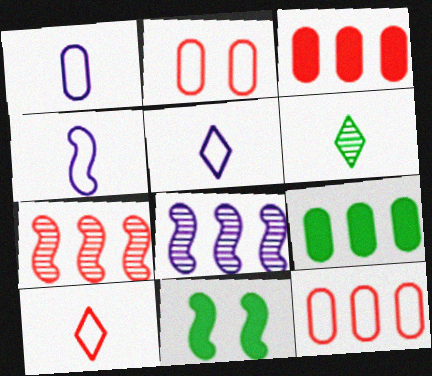[[1, 4, 5], 
[4, 7, 11]]